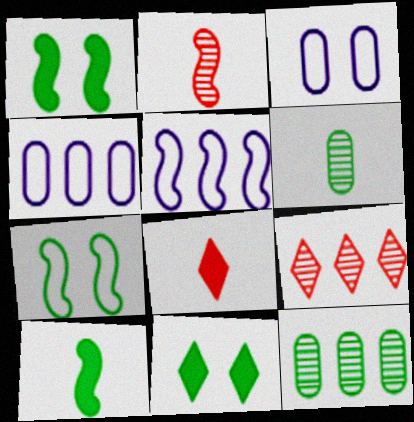[[1, 2, 5], 
[2, 4, 11], 
[3, 9, 10]]